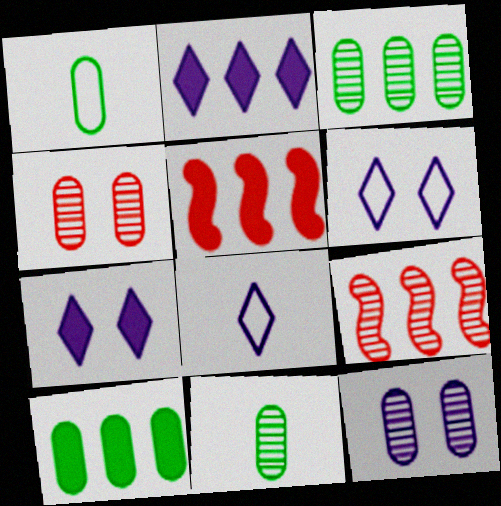[[1, 7, 9], 
[2, 5, 10], 
[5, 6, 11]]